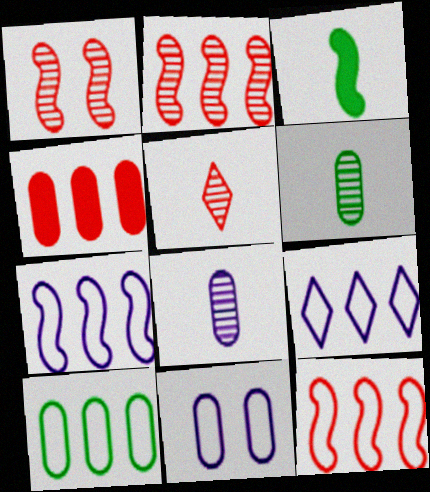[[1, 3, 7], 
[4, 6, 11], 
[9, 10, 12]]